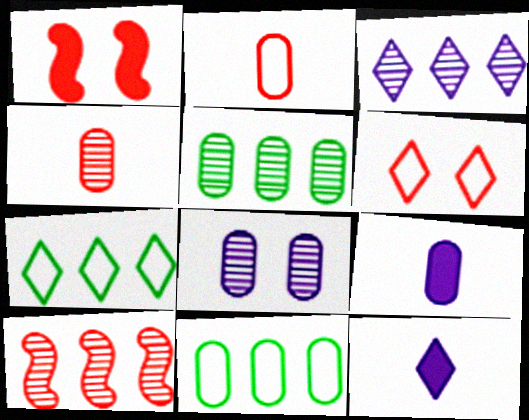[[3, 5, 10], 
[4, 5, 8]]